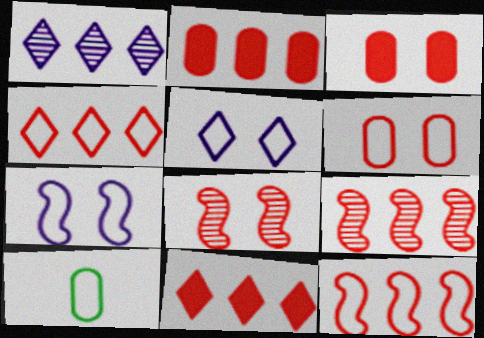[[2, 4, 9], 
[4, 7, 10], 
[5, 10, 12]]